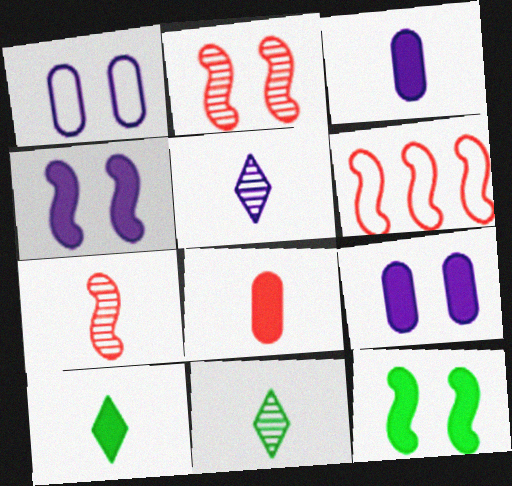[[6, 9, 11]]